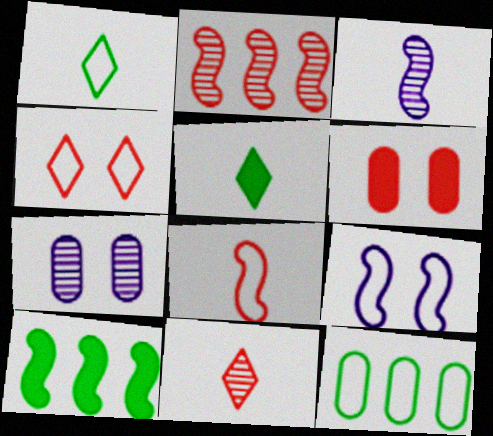[]